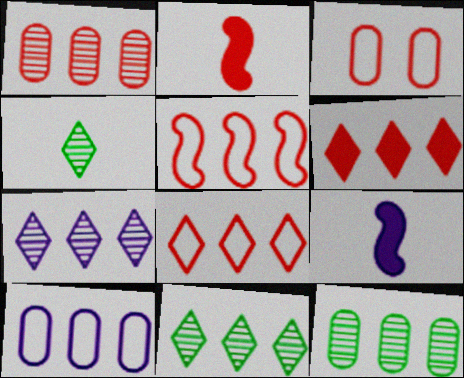[[1, 5, 6], 
[3, 9, 11]]